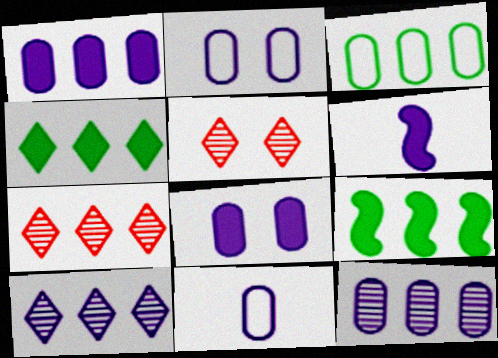[[2, 6, 10], 
[3, 5, 6], 
[5, 9, 11], 
[8, 11, 12]]